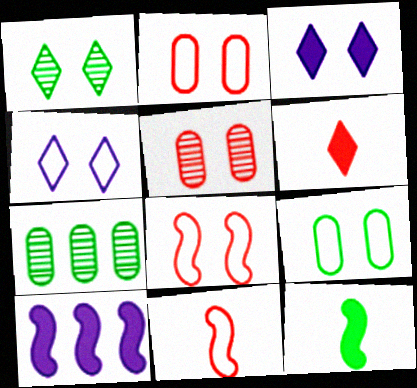[[3, 7, 11], 
[4, 8, 9]]